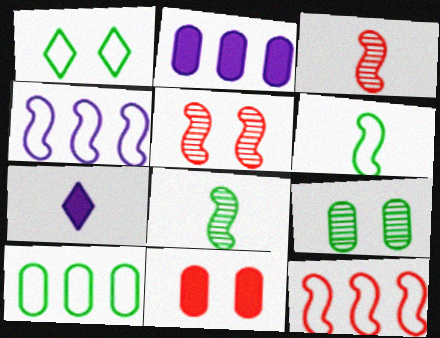[[1, 2, 3], 
[1, 6, 10], 
[5, 7, 10], 
[7, 9, 12]]